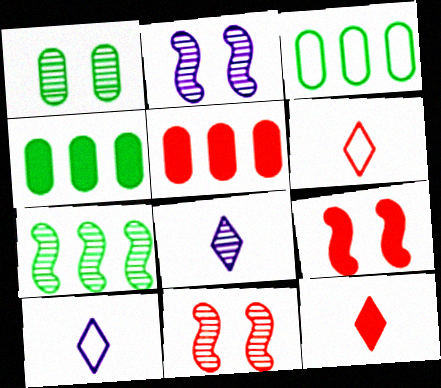[[2, 3, 12], 
[2, 4, 6], 
[3, 8, 9], 
[4, 10, 11], 
[5, 6, 11], 
[5, 9, 12]]